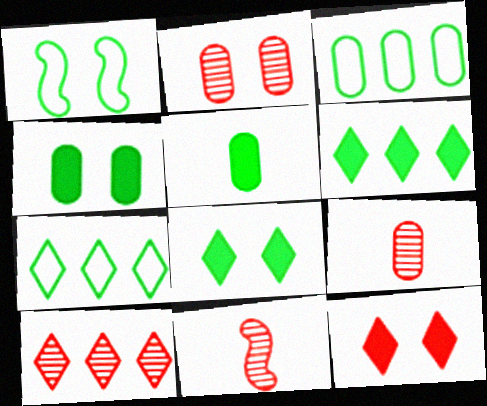[[2, 10, 11]]